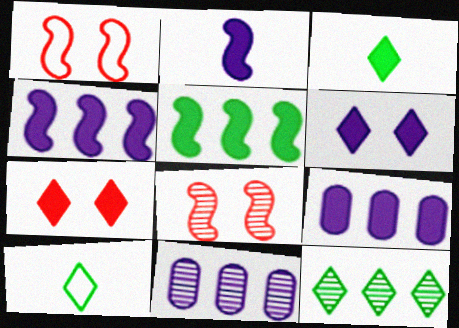[[1, 3, 11], 
[2, 6, 9], 
[8, 9, 10]]